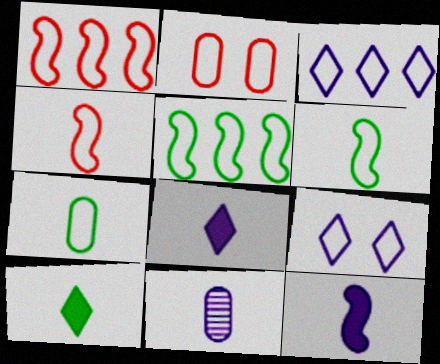[[1, 7, 9], 
[2, 3, 6], 
[4, 10, 11]]